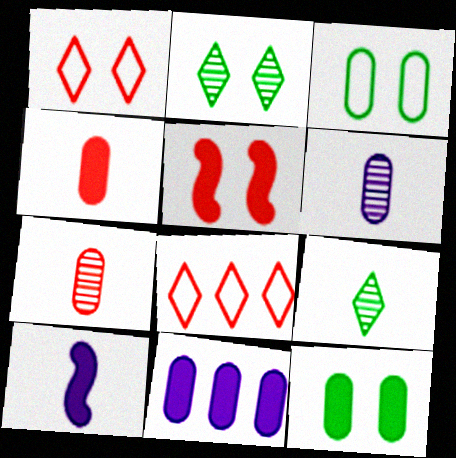[[3, 7, 11], 
[4, 11, 12], 
[5, 7, 8]]